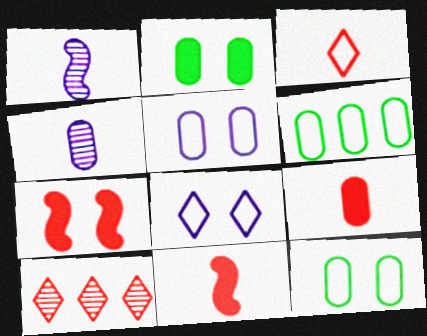[]